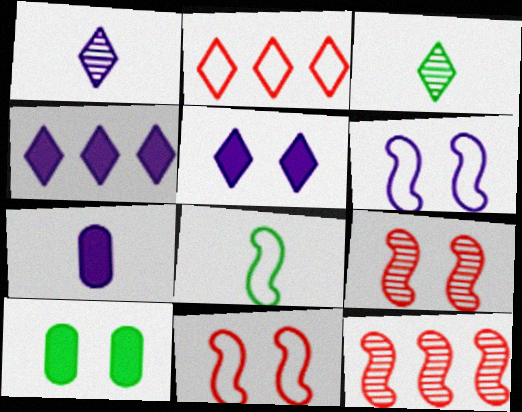[[2, 3, 5]]